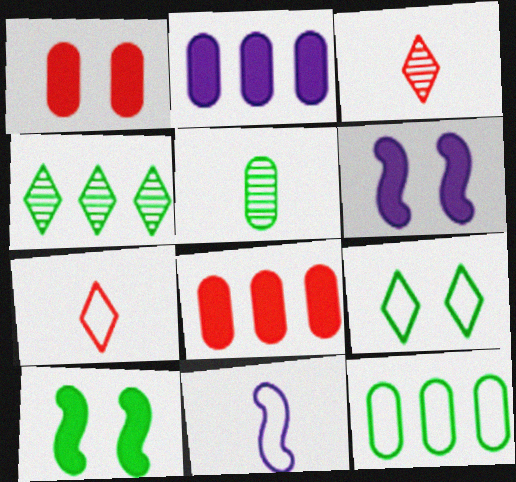[[1, 4, 11], 
[3, 6, 12]]